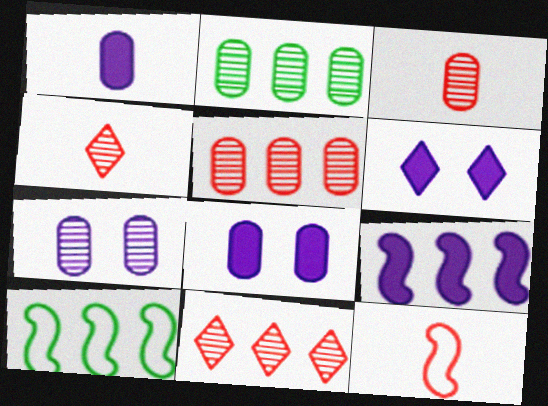[[1, 6, 9], 
[2, 3, 7], 
[2, 6, 12], 
[3, 6, 10], 
[4, 8, 10]]